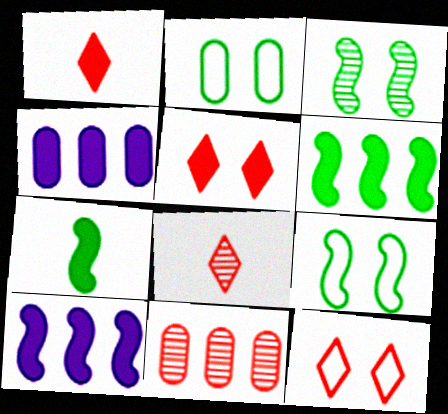[[2, 8, 10], 
[4, 5, 7], 
[4, 8, 9]]